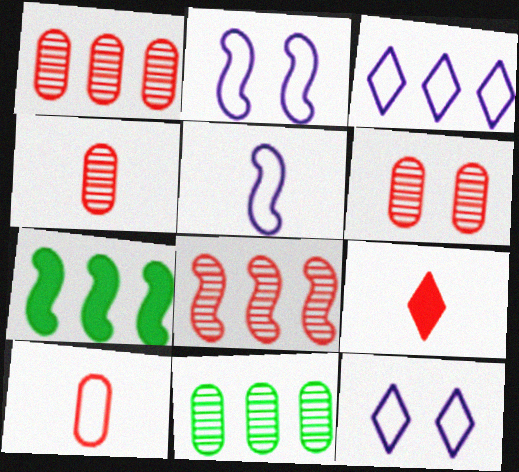[[1, 3, 7], 
[1, 4, 6], 
[2, 9, 11], 
[4, 7, 12]]